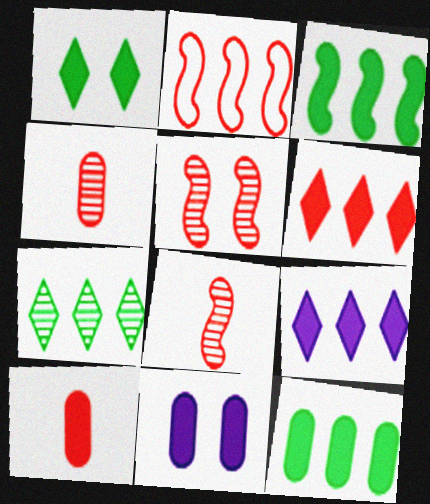[[10, 11, 12]]